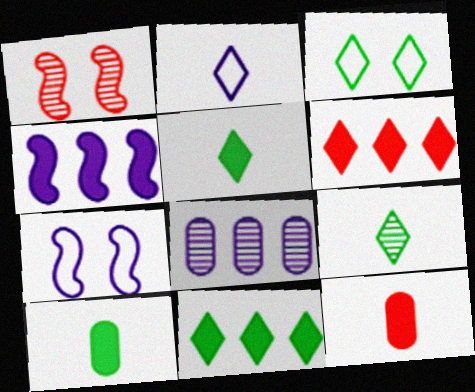[[1, 8, 9], 
[3, 9, 11]]